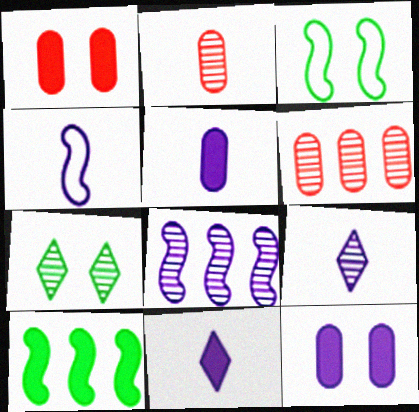[[1, 10, 11], 
[2, 7, 8], 
[3, 6, 11], 
[4, 5, 9]]